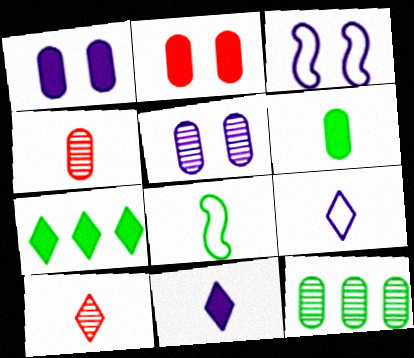[[3, 4, 7], 
[4, 5, 12], 
[4, 8, 11]]